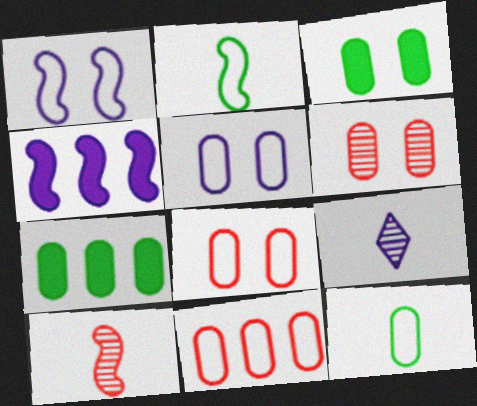[[3, 5, 6], 
[4, 5, 9], 
[5, 11, 12]]